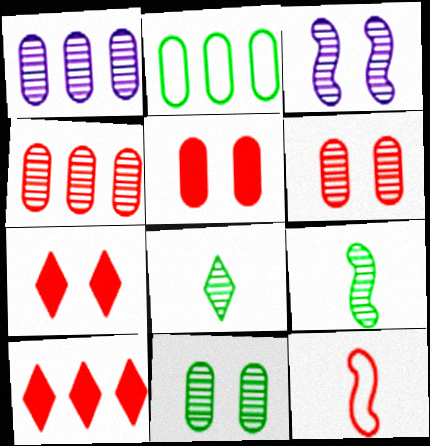[[3, 4, 8], 
[4, 7, 12], 
[6, 10, 12]]